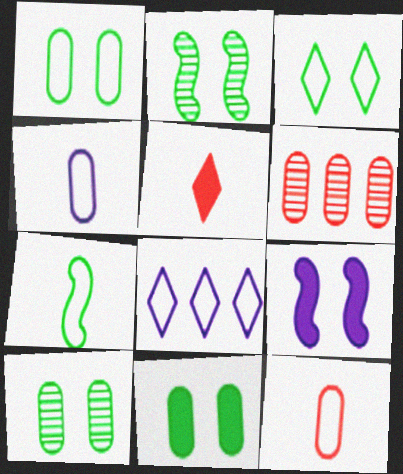[[1, 10, 11], 
[2, 3, 11], 
[4, 6, 11]]